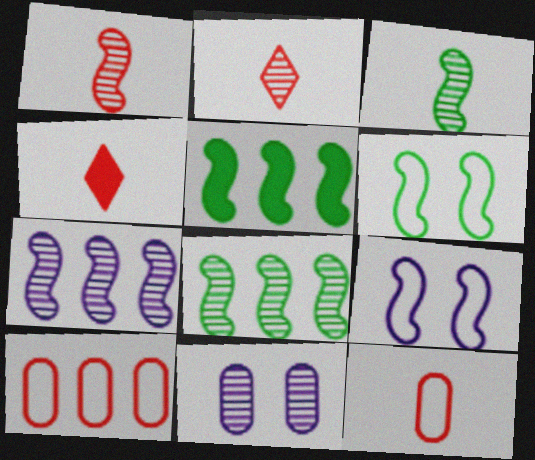[[1, 4, 12], 
[1, 5, 9], 
[2, 8, 11], 
[3, 5, 6]]